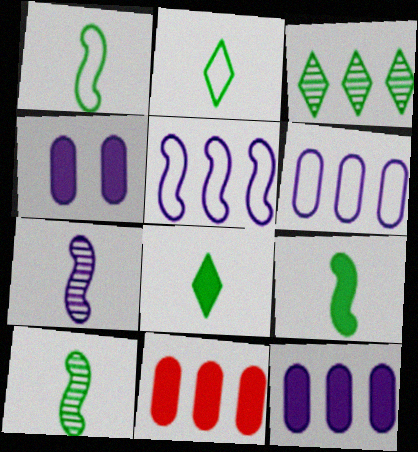[[1, 9, 10], 
[3, 5, 11]]